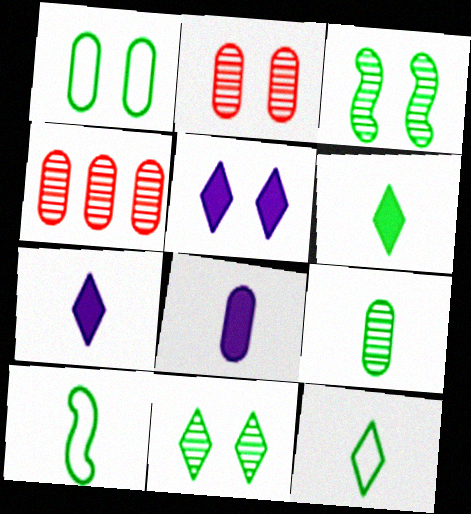[[1, 4, 8], 
[4, 5, 10], 
[6, 9, 10]]